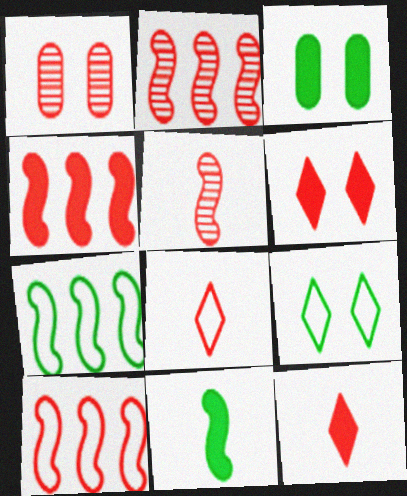[[1, 4, 8], 
[1, 10, 12], 
[2, 4, 10]]